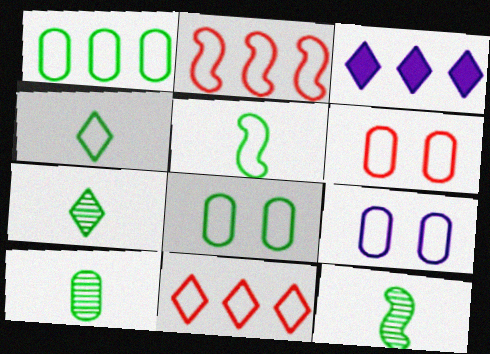[[2, 4, 9], 
[3, 6, 12], 
[5, 9, 11], 
[6, 8, 9], 
[7, 10, 12]]